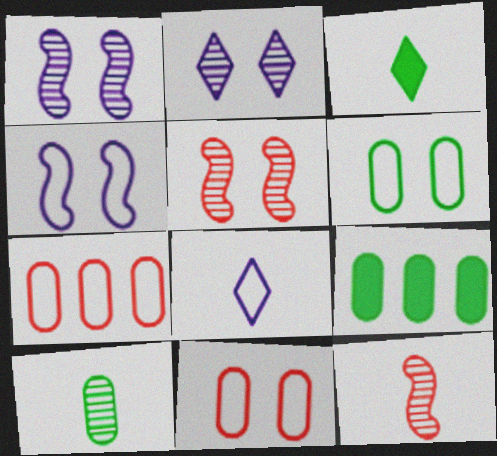[[1, 3, 7], 
[5, 8, 9], 
[6, 9, 10]]